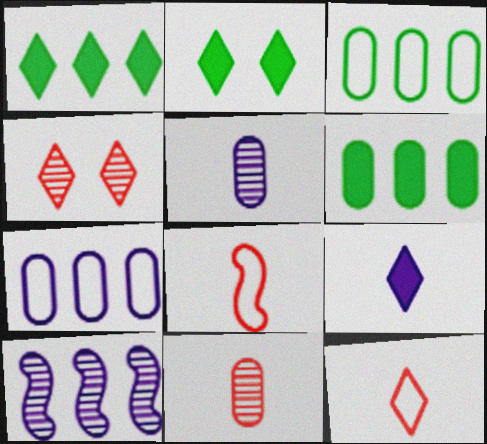[]